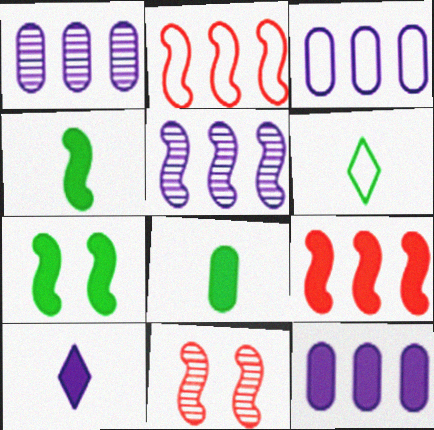[[1, 3, 12], 
[6, 11, 12]]